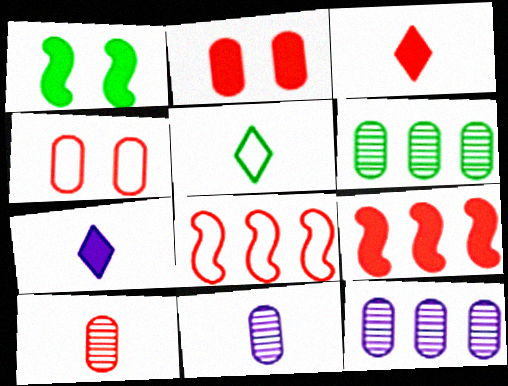[[1, 5, 6], 
[2, 3, 9]]